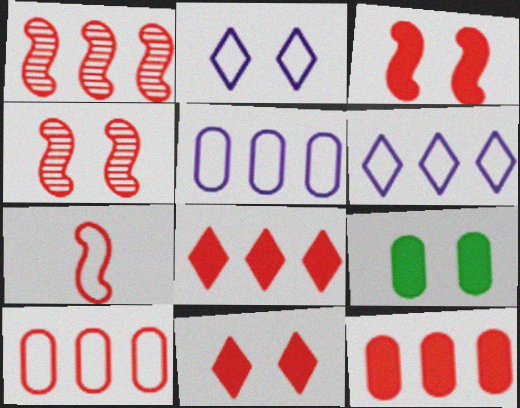[[1, 3, 7], 
[1, 8, 10], 
[2, 4, 9]]